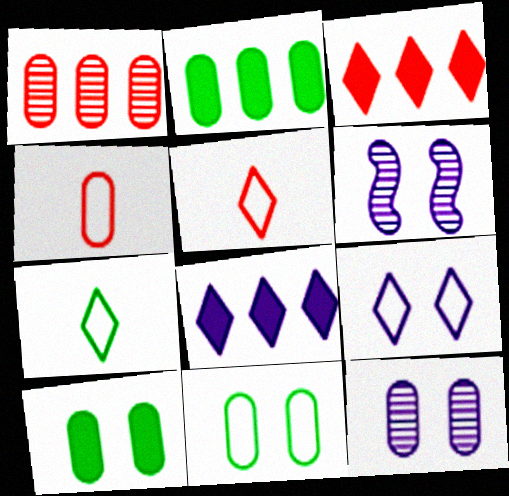[[2, 4, 12], 
[2, 5, 6]]